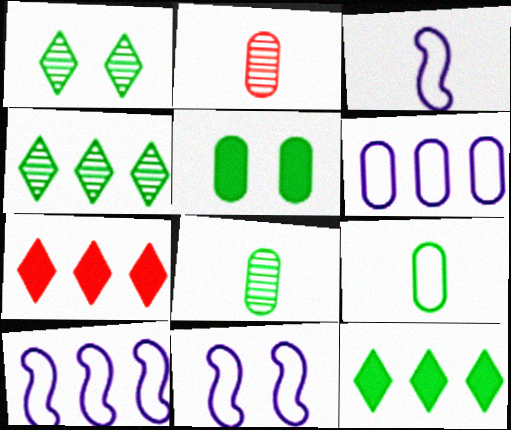[[2, 5, 6], 
[2, 11, 12], 
[3, 10, 11], 
[7, 8, 11]]